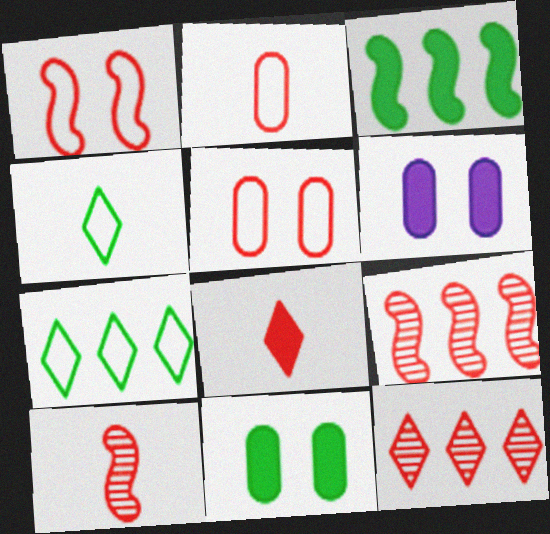[[2, 8, 10], 
[3, 6, 8], 
[4, 6, 9], 
[5, 8, 9], 
[6, 7, 10]]